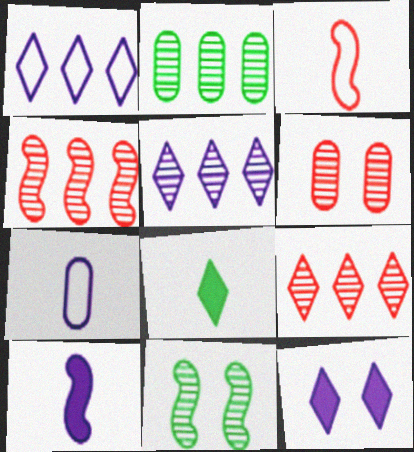[[2, 3, 12], 
[2, 4, 5]]